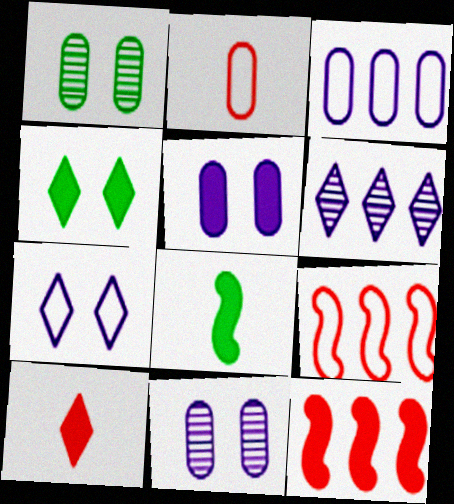[]